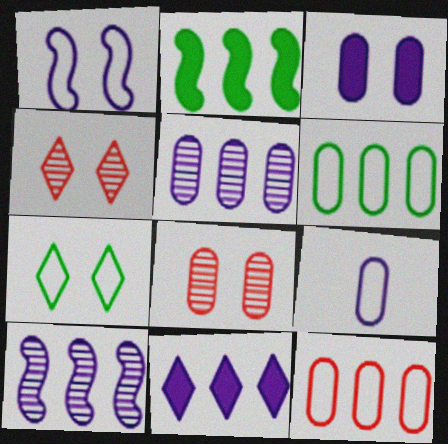[[2, 4, 9], 
[3, 5, 9]]